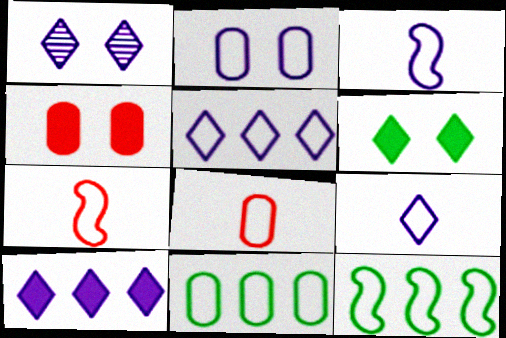[[1, 9, 10], 
[2, 3, 5], 
[2, 8, 11]]